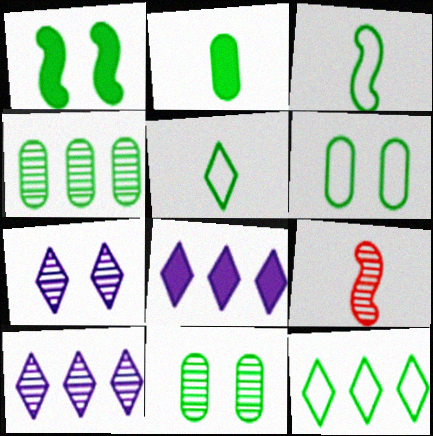[[1, 4, 5], 
[2, 4, 6], 
[3, 6, 12], 
[4, 7, 9], 
[6, 8, 9], 
[9, 10, 11]]